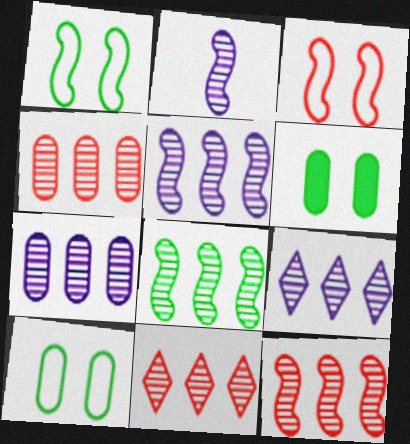[[4, 8, 9], 
[4, 11, 12], 
[5, 7, 9], 
[5, 8, 12], 
[7, 8, 11]]